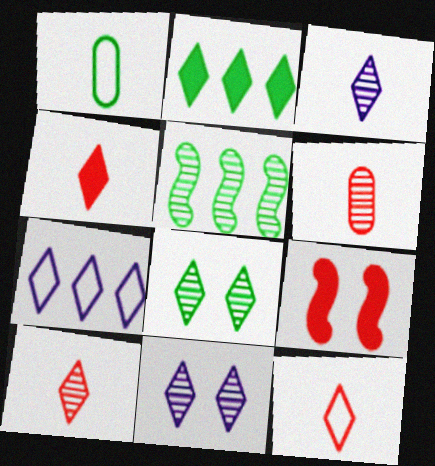[[2, 11, 12], 
[4, 7, 8], 
[4, 10, 12], 
[5, 6, 11]]